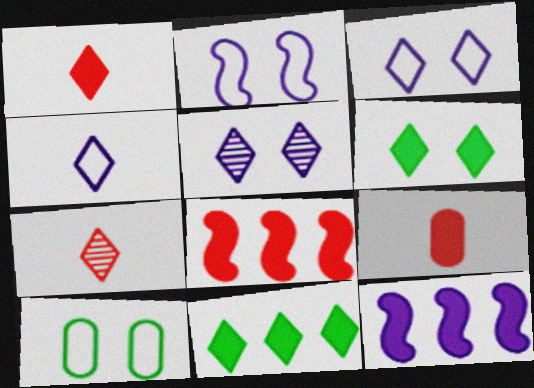[[3, 7, 11], 
[6, 9, 12], 
[7, 10, 12]]